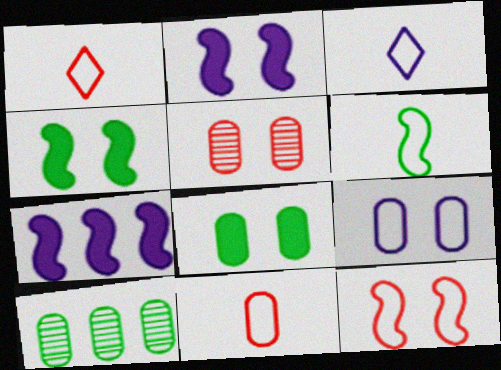[[1, 2, 10], 
[3, 6, 11], 
[5, 8, 9]]